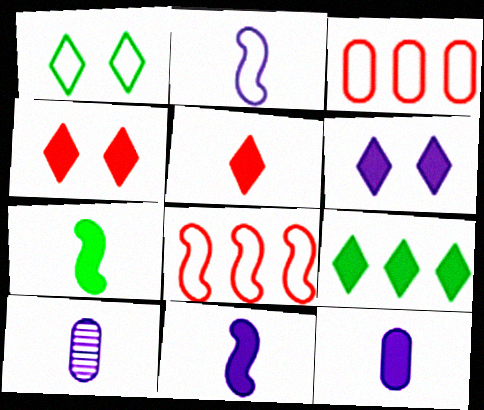[[1, 2, 3], 
[5, 6, 9], 
[5, 7, 12]]